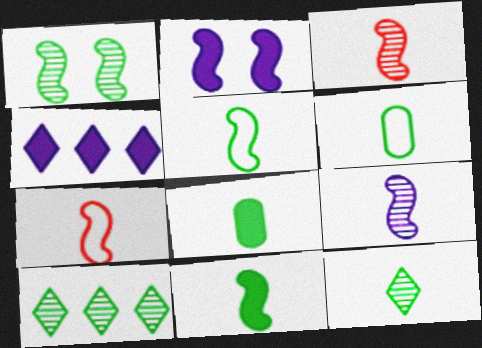[[5, 8, 12], 
[6, 11, 12], 
[7, 9, 11]]